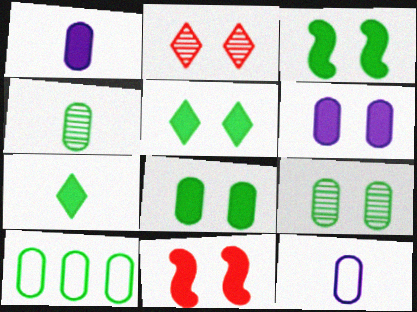[[3, 5, 8], 
[4, 8, 10], 
[5, 6, 11]]